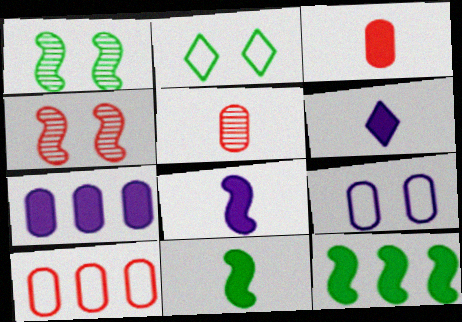[[1, 6, 10], 
[3, 6, 11]]